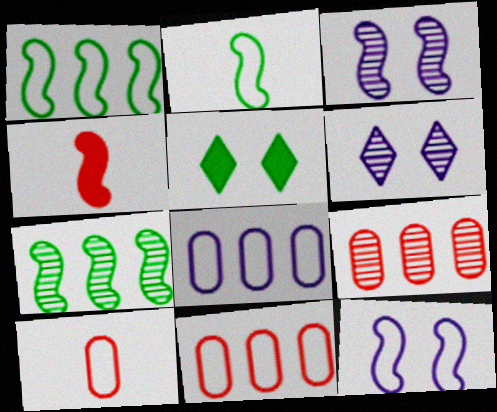[[1, 3, 4], 
[4, 7, 12]]